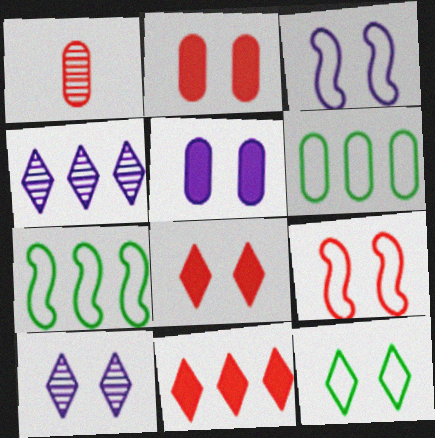[[1, 5, 6], 
[1, 9, 11], 
[3, 5, 10], 
[8, 10, 12]]